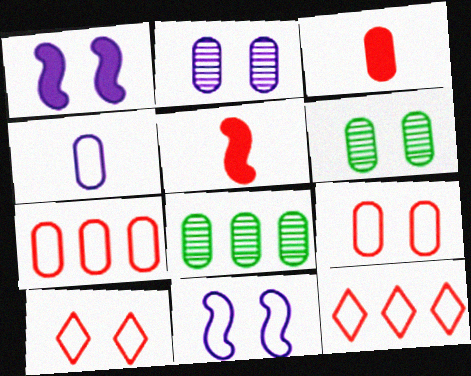[[1, 6, 10]]